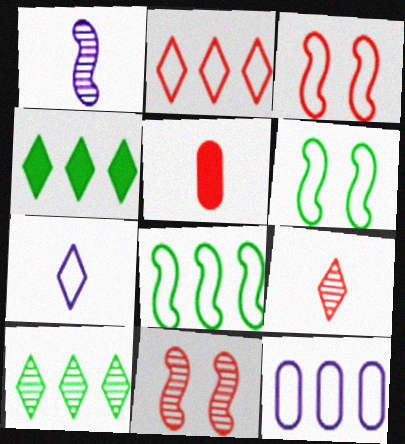[[2, 5, 11], 
[2, 8, 12]]